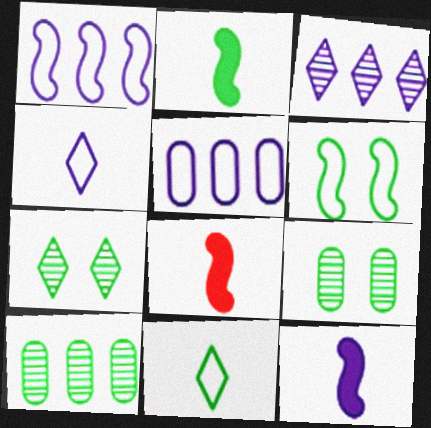[[2, 8, 12], 
[5, 7, 8]]